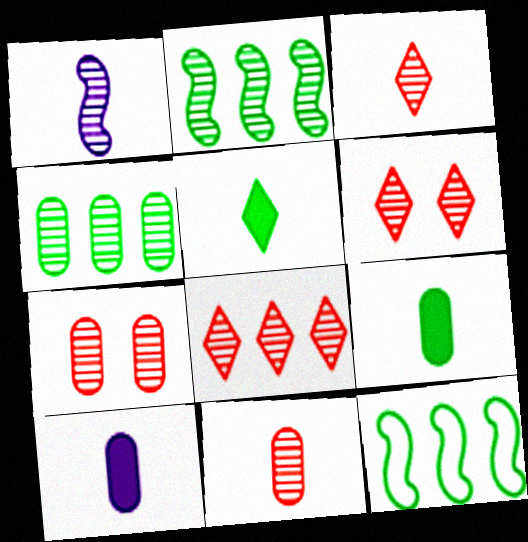[[1, 4, 6], 
[3, 6, 8], 
[6, 10, 12]]